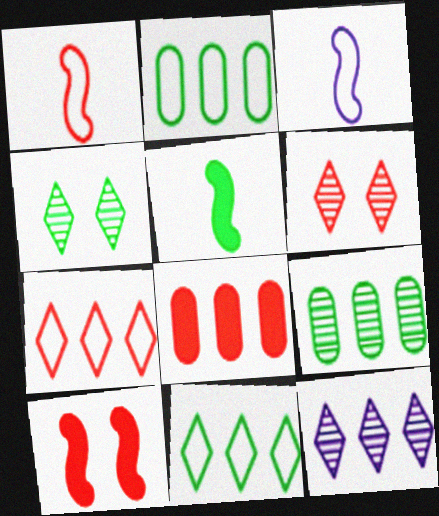[[1, 6, 8], 
[2, 4, 5], 
[3, 4, 8]]